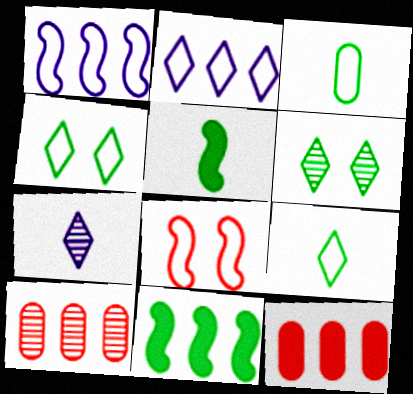[[2, 3, 8], 
[2, 10, 11], 
[3, 6, 11]]